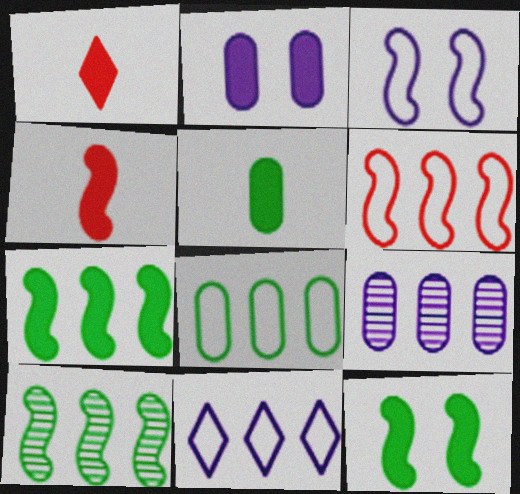[[1, 2, 7], 
[3, 4, 10], 
[6, 8, 11]]